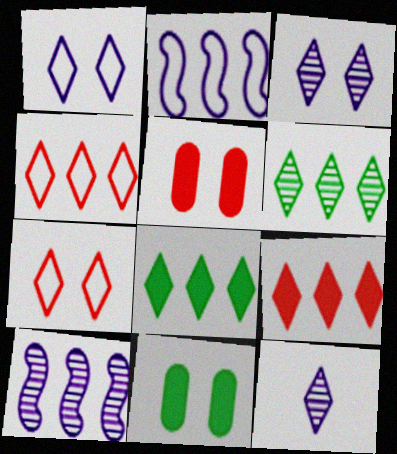[[7, 8, 12]]